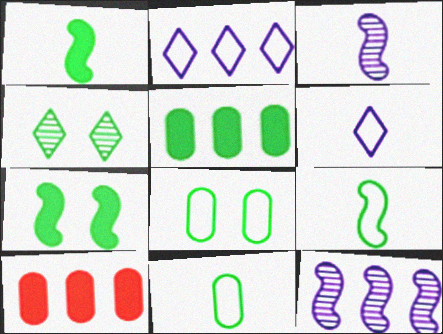[[4, 5, 9], 
[4, 7, 8]]